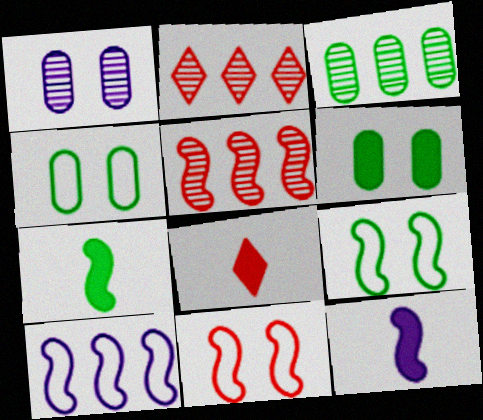[[2, 4, 12], 
[5, 9, 12]]